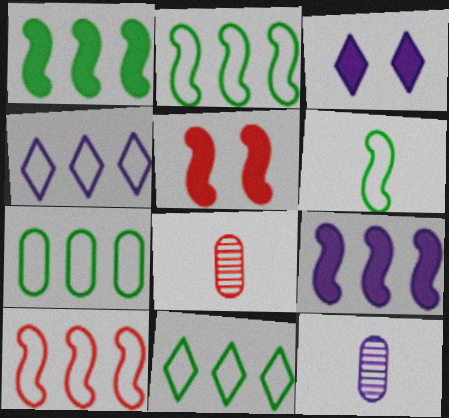[[2, 3, 8], 
[2, 7, 11], 
[4, 7, 10], 
[5, 11, 12]]